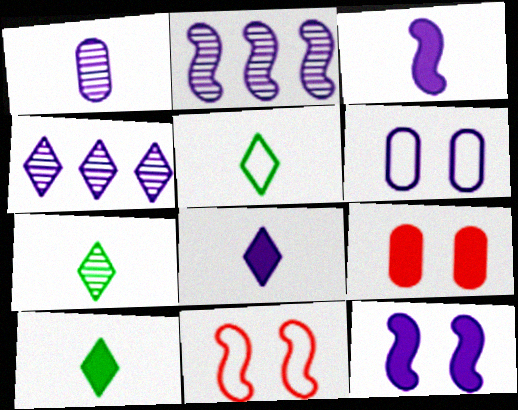[[2, 5, 9], 
[2, 6, 8], 
[3, 4, 6], 
[5, 7, 10]]